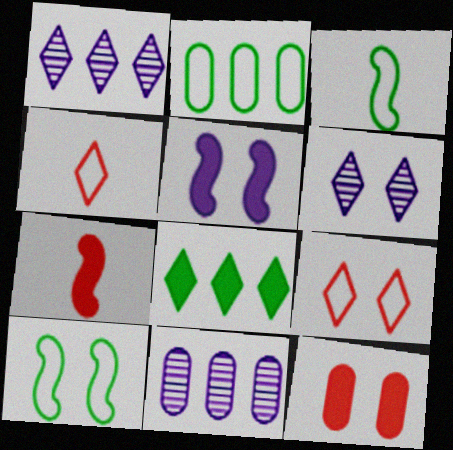[[1, 3, 12], 
[2, 6, 7], 
[4, 6, 8], 
[6, 10, 12]]